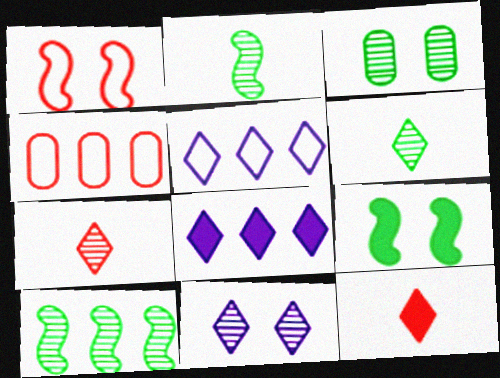[[3, 6, 10], 
[4, 8, 10]]